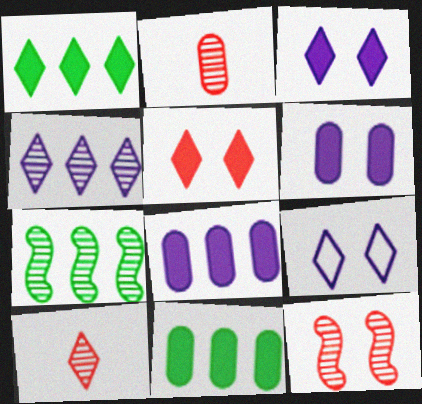[[1, 9, 10]]